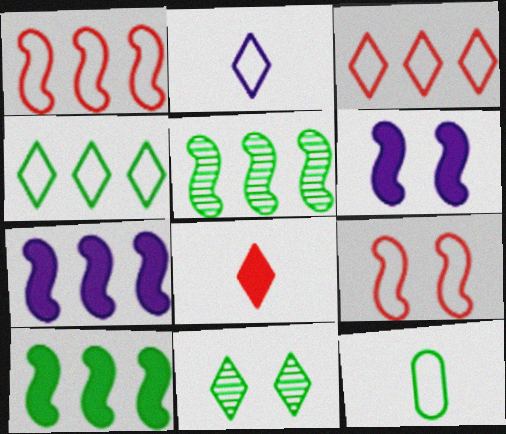[[1, 5, 7], 
[10, 11, 12]]